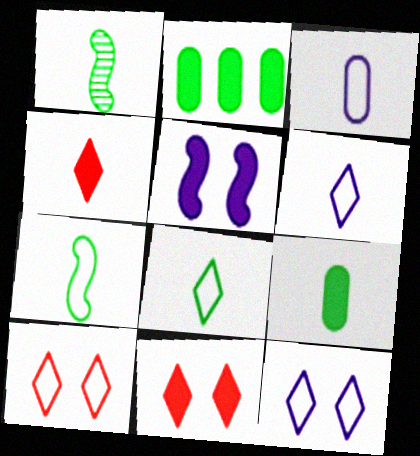[[1, 3, 4], 
[1, 8, 9], 
[2, 4, 5]]